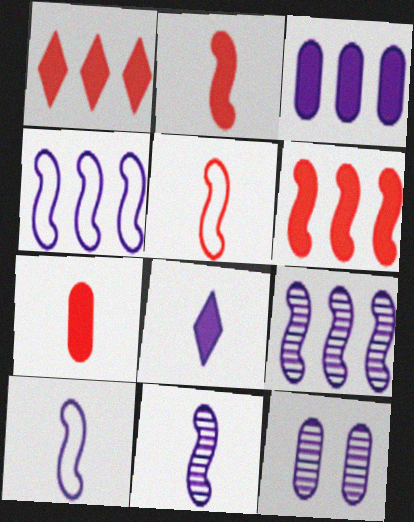[[4, 8, 12]]